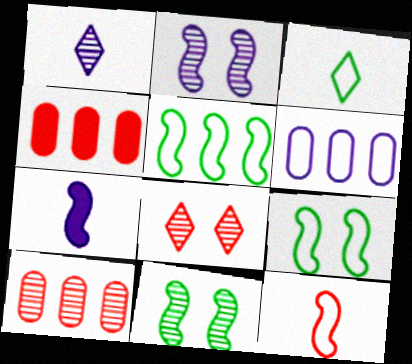[[1, 4, 9], 
[1, 10, 11], 
[2, 3, 4], 
[4, 8, 12]]